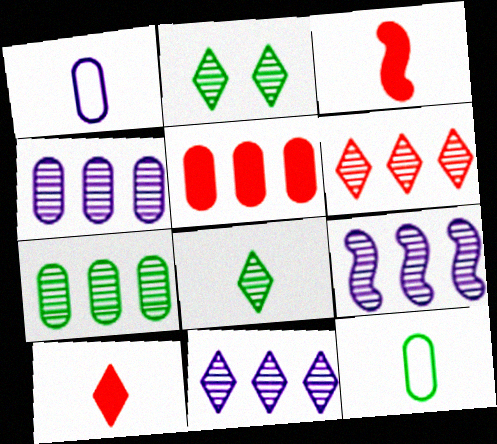[[1, 3, 8], 
[4, 9, 11], 
[6, 7, 9]]